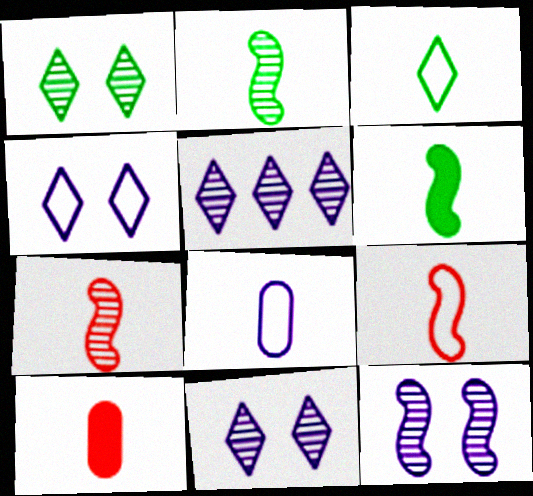[[3, 8, 9]]